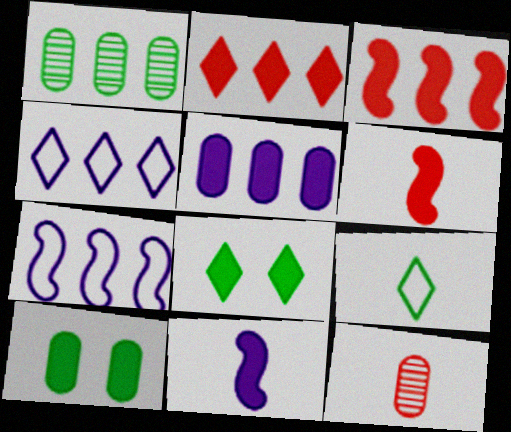[[1, 2, 7], 
[1, 3, 4], 
[2, 10, 11], 
[5, 6, 8], 
[7, 8, 12], 
[9, 11, 12]]